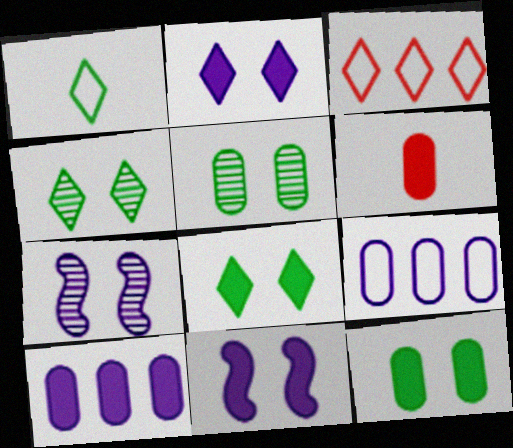[[5, 6, 9], 
[6, 10, 12]]